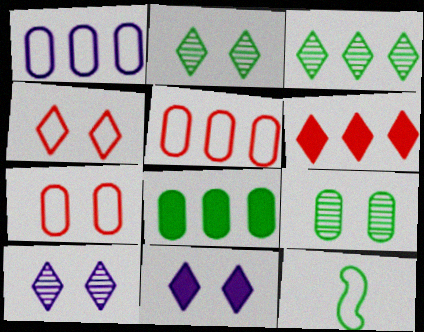[[1, 4, 12], 
[2, 4, 11], 
[2, 8, 12]]